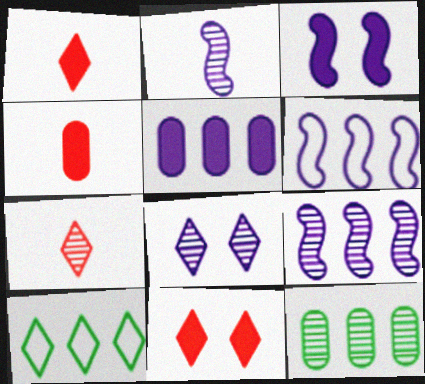[[1, 8, 10], 
[2, 3, 6]]